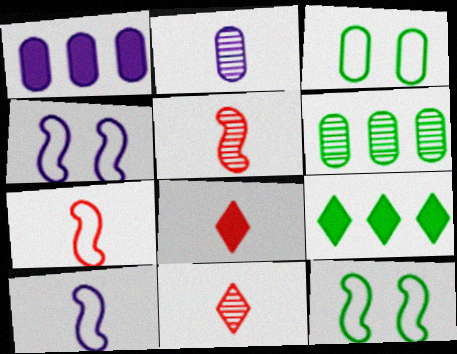[[1, 11, 12], 
[4, 6, 8]]